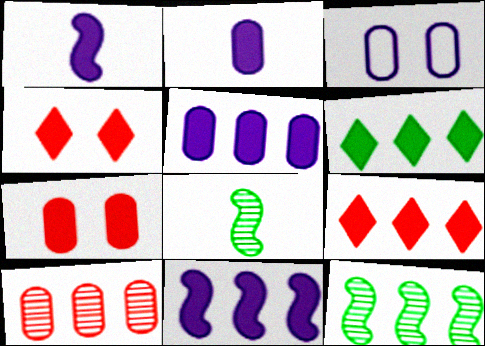[[1, 6, 7], 
[3, 8, 9]]